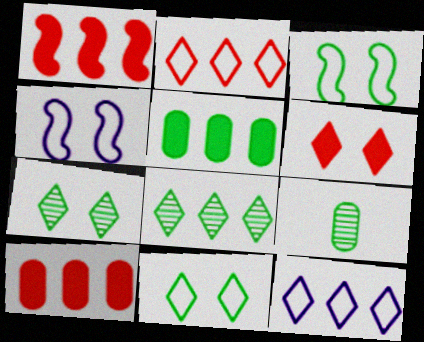[]